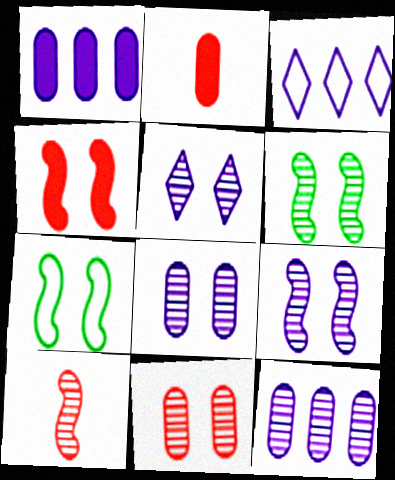[[2, 3, 6], 
[4, 7, 9], 
[5, 6, 11], 
[5, 8, 9]]